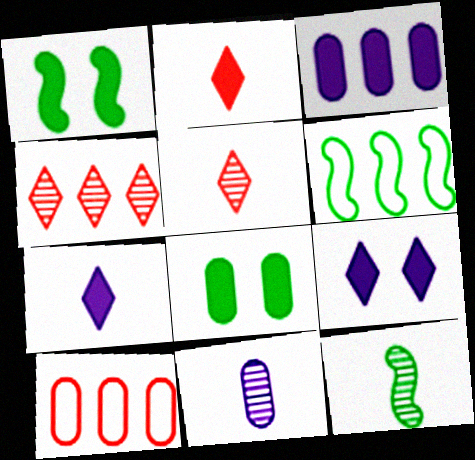[[1, 2, 3], 
[1, 6, 12], 
[3, 4, 6], 
[5, 11, 12], 
[8, 10, 11], 
[9, 10, 12]]